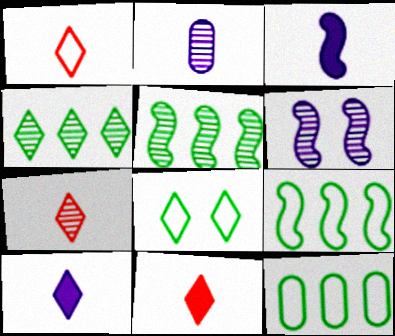[[1, 7, 11], 
[6, 11, 12]]